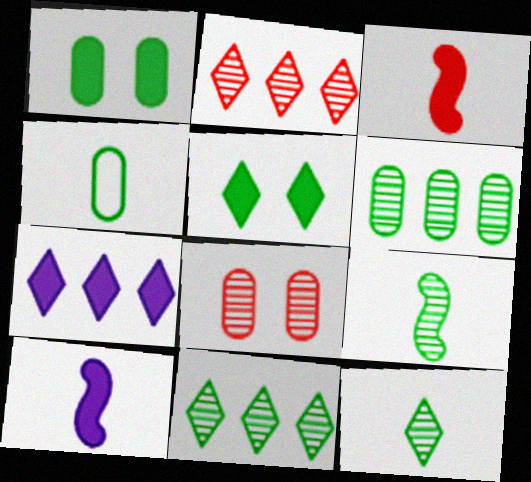[[1, 3, 7], 
[1, 4, 6]]